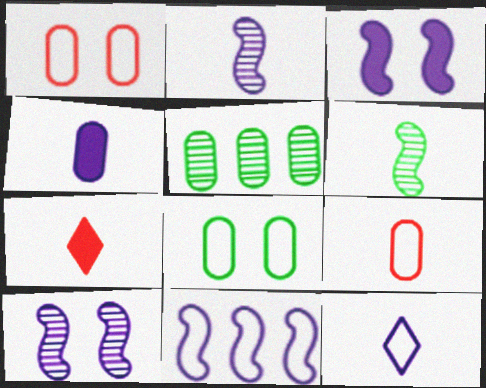[[1, 4, 5], 
[2, 3, 11], 
[2, 4, 12]]